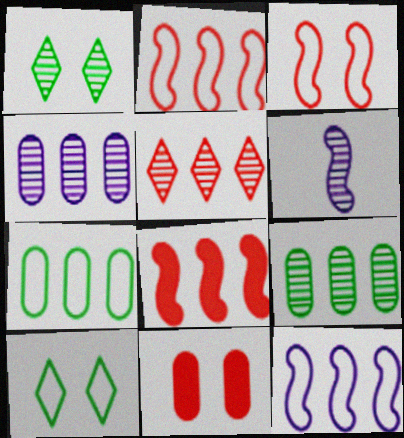[]